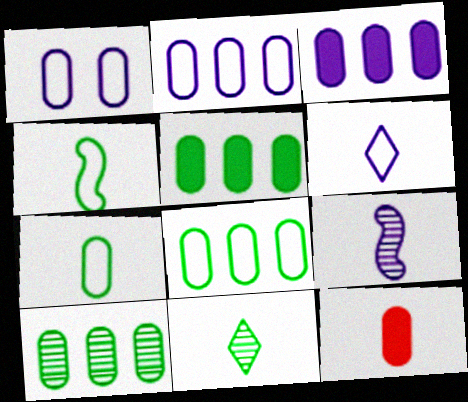[[1, 10, 12], 
[5, 8, 10]]